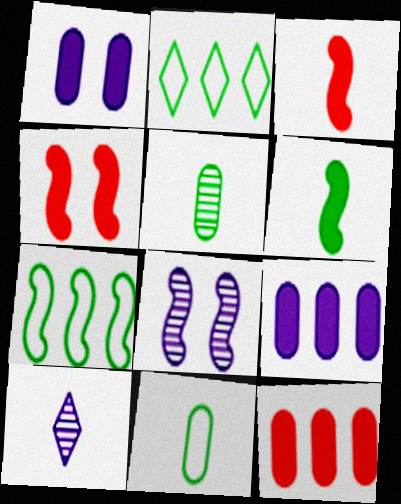[[3, 7, 8], 
[3, 10, 11]]